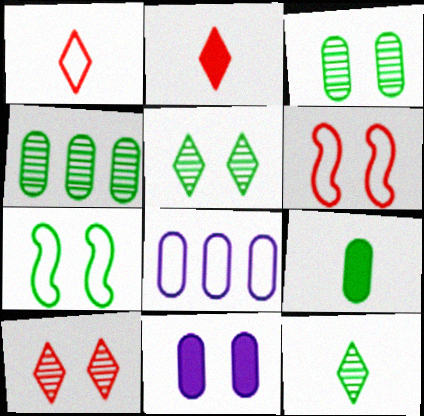[[1, 7, 8], 
[5, 6, 11], 
[7, 10, 11]]